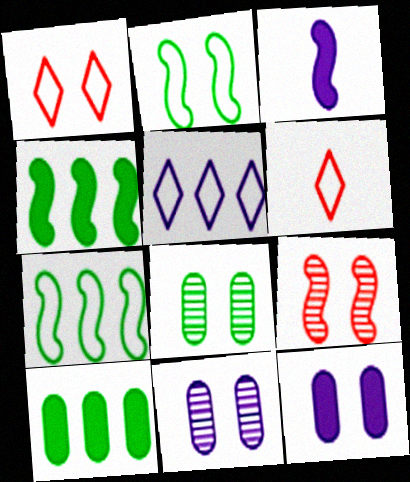[[3, 5, 11], 
[3, 7, 9], 
[4, 6, 11]]